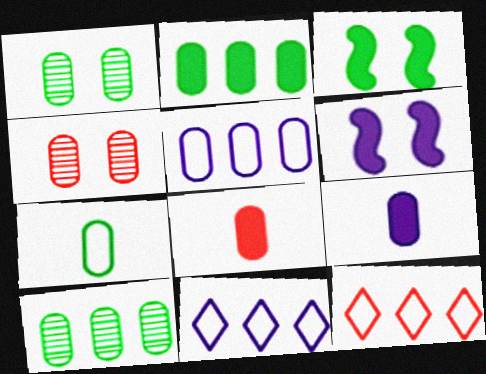[[1, 2, 7], 
[1, 5, 8]]